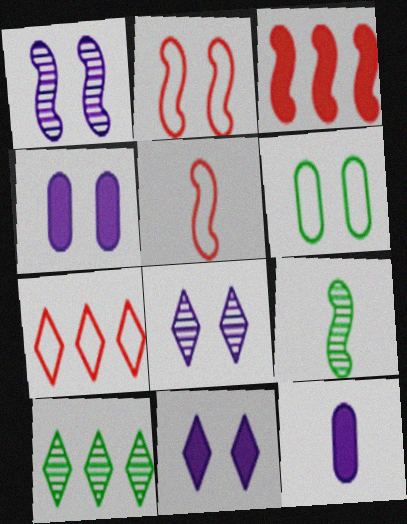[[2, 10, 12], 
[4, 5, 10], 
[4, 7, 9]]